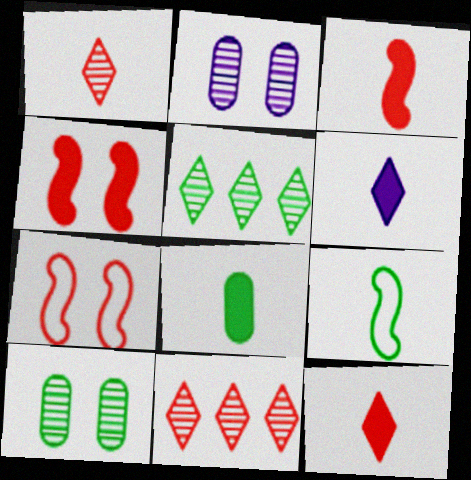[[3, 6, 8]]